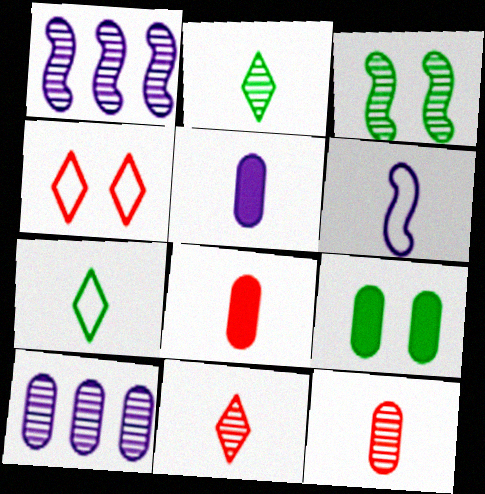[[2, 6, 8], 
[3, 10, 11]]